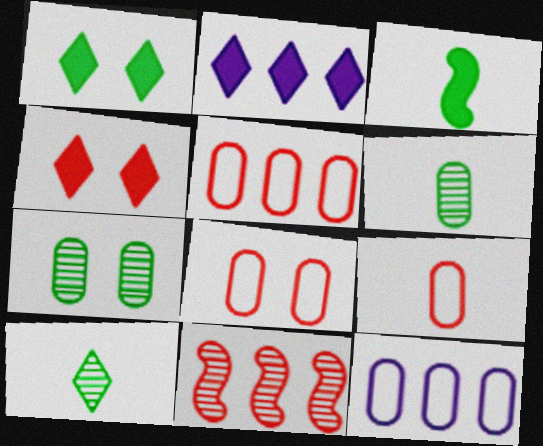[[4, 9, 11], 
[5, 8, 9]]